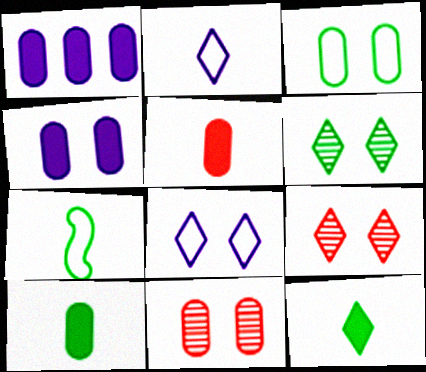[[1, 7, 9], 
[3, 4, 11]]